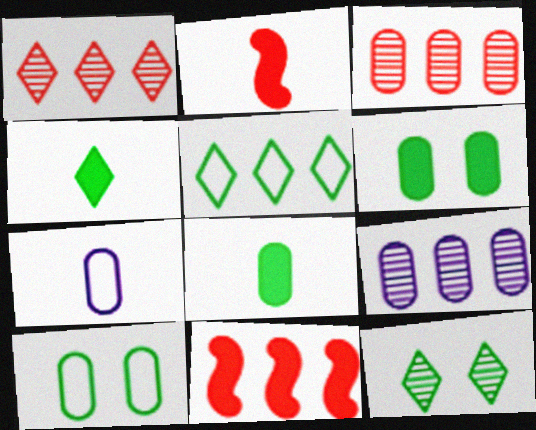[[3, 6, 7], 
[4, 5, 12], 
[5, 9, 11], 
[7, 11, 12]]